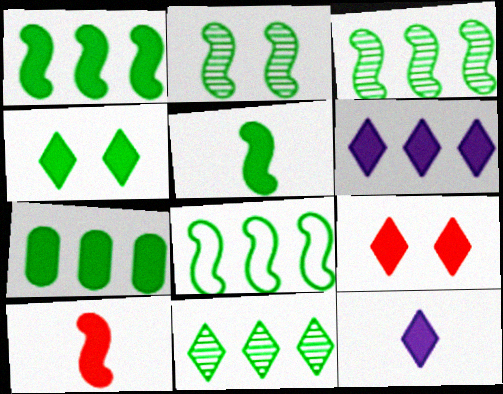[[1, 3, 8], 
[2, 5, 8], 
[4, 5, 7], 
[7, 8, 11]]